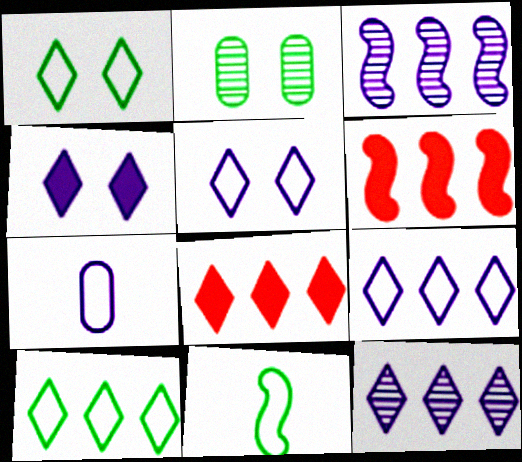[[3, 4, 7], 
[8, 10, 12]]